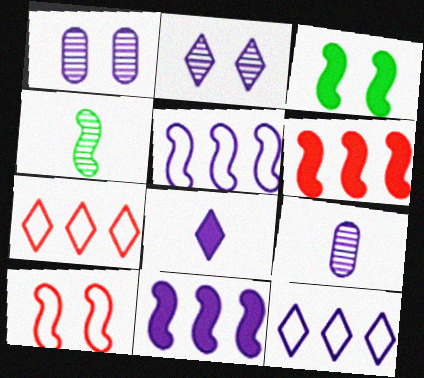[[1, 5, 8], 
[2, 8, 12], 
[3, 7, 9], 
[4, 10, 11]]